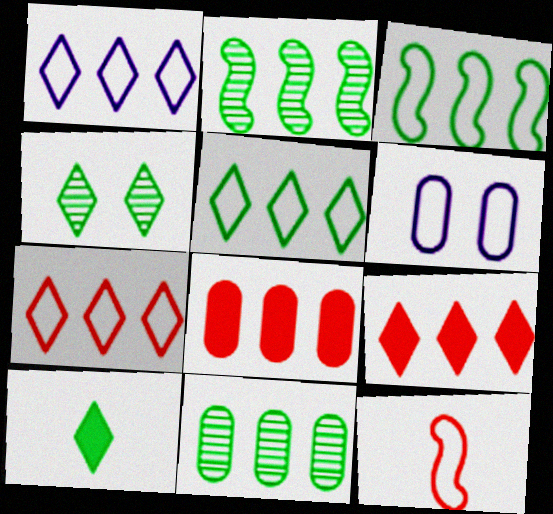[[1, 2, 8], 
[1, 5, 7], 
[4, 5, 10], 
[5, 6, 12]]